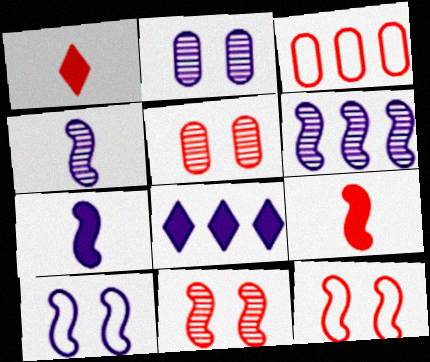[[1, 3, 11], 
[6, 7, 10]]